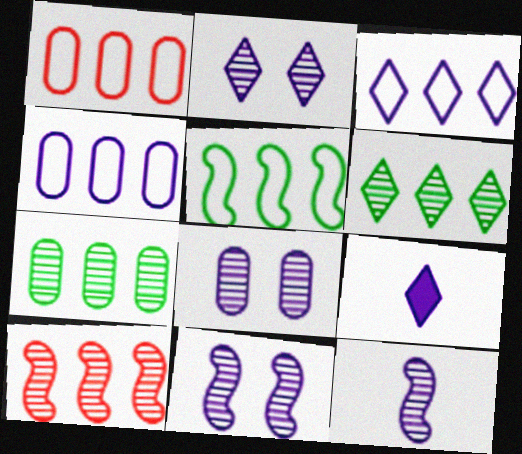[[1, 3, 5], 
[2, 3, 9], 
[2, 8, 11], 
[4, 9, 11]]